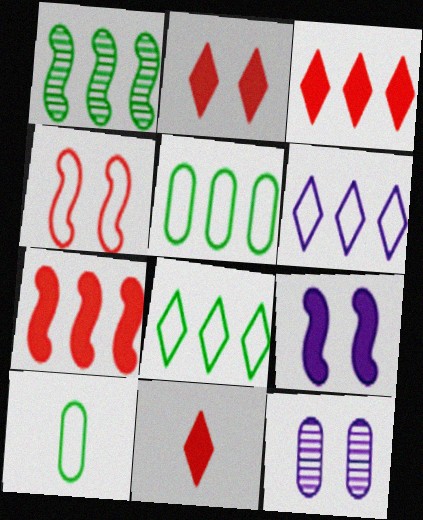[[2, 3, 11], 
[4, 6, 10]]